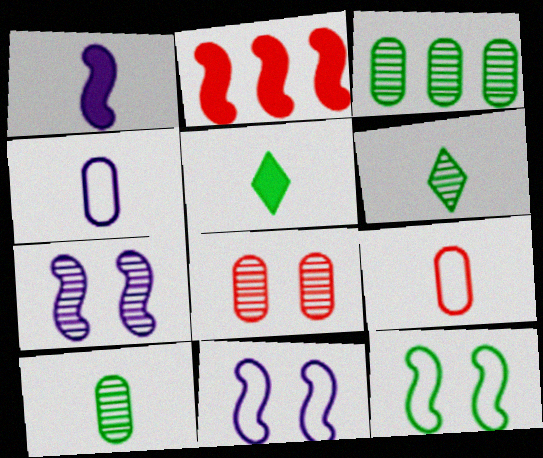[[1, 6, 9], 
[3, 5, 12]]